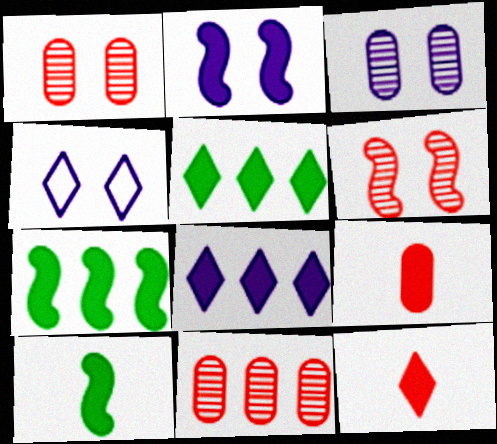[[2, 3, 4], 
[2, 5, 9], 
[4, 10, 11]]